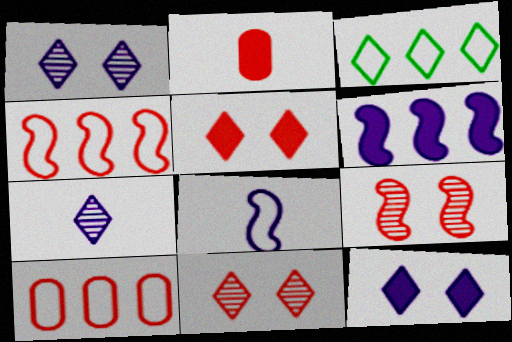[[2, 4, 11], 
[3, 5, 7]]